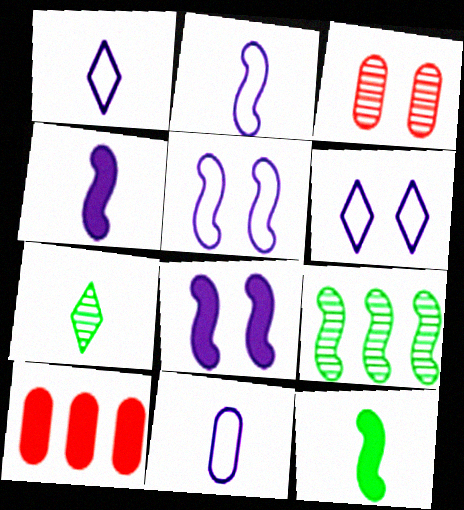[[1, 2, 11], 
[5, 7, 10]]